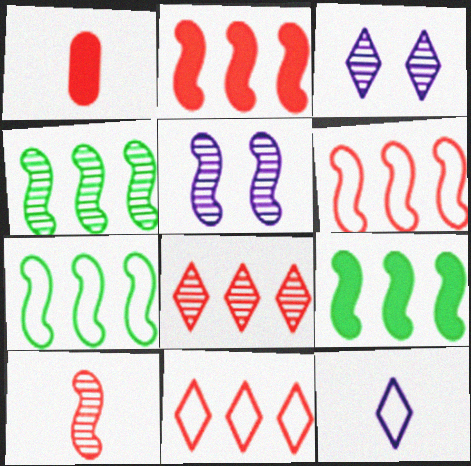[[1, 3, 7], 
[4, 5, 10], 
[4, 7, 9]]